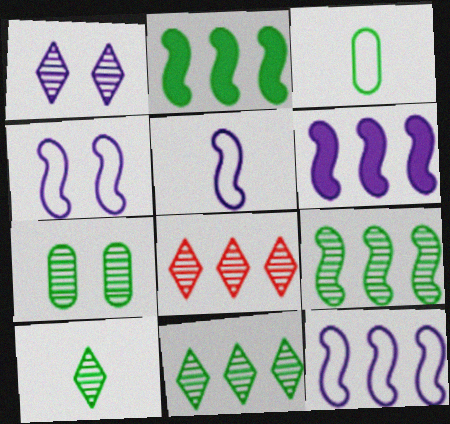[[1, 8, 10], 
[4, 5, 12], 
[7, 9, 10]]